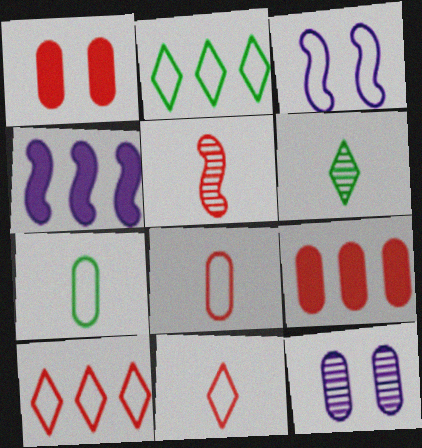[[1, 5, 10], 
[2, 3, 8], 
[3, 6, 9], 
[3, 7, 10], 
[7, 9, 12]]